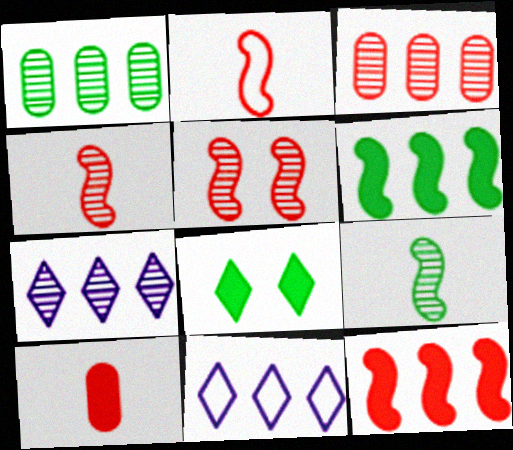[[1, 11, 12], 
[2, 5, 12], 
[3, 6, 11]]